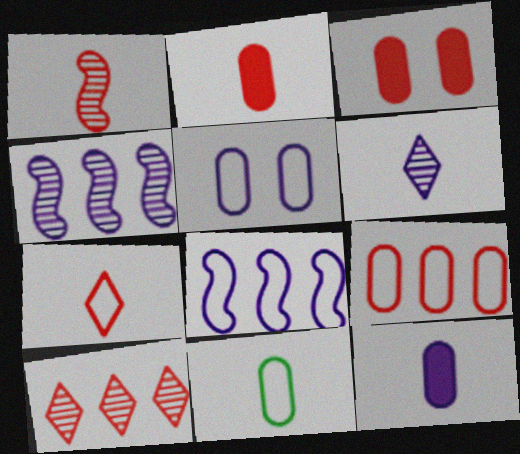[[1, 2, 7], 
[5, 9, 11]]